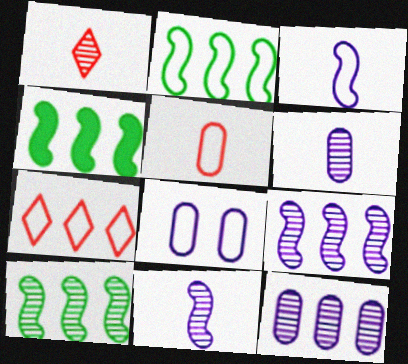[[1, 4, 8], 
[2, 4, 10], 
[4, 7, 12]]